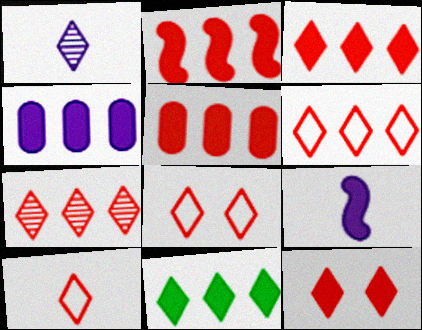[[1, 8, 11], 
[2, 3, 5], 
[2, 4, 11], 
[3, 6, 7], 
[6, 8, 10], 
[7, 10, 12]]